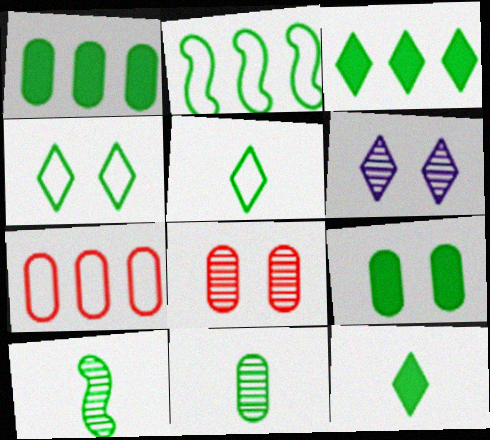[[1, 4, 10]]